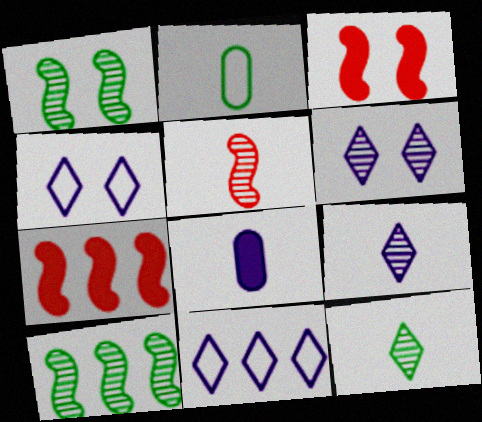[[2, 6, 7]]